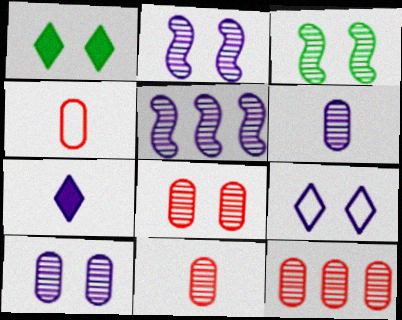[[1, 4, 5], 
[8, 11, 12]]